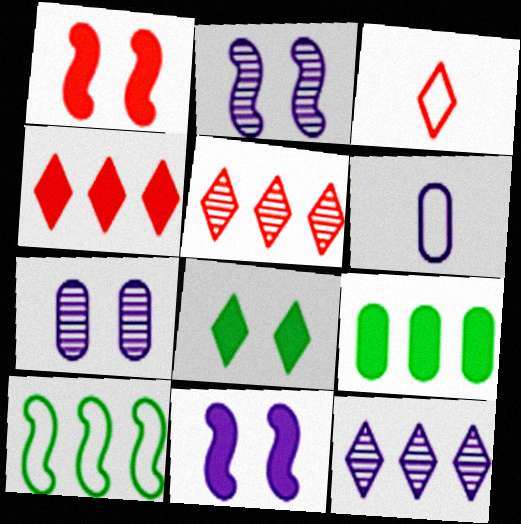[[2, 3, 9], 
[3, 8, 12], 
[6, 11, 12]]